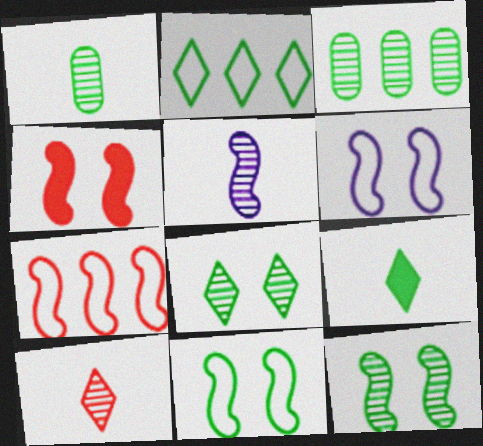[[1, 5, 10], 
[2, 8, 9], 
[3, 9, 11], 
[4, 6, 12]]